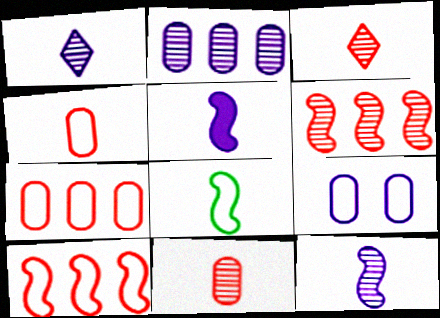[]